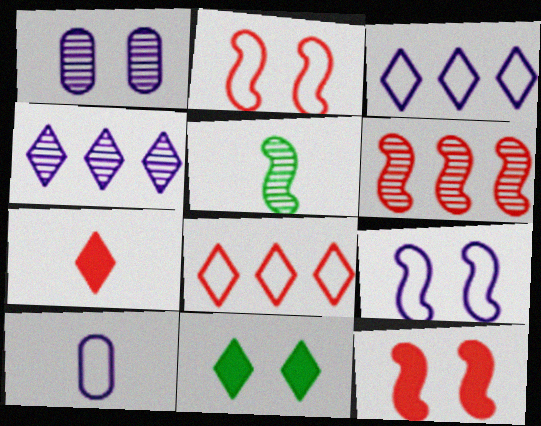[[1, 2, 11], 
[3, 9, 10], 
[5, 7, 10], 
[6, 10, 11]]